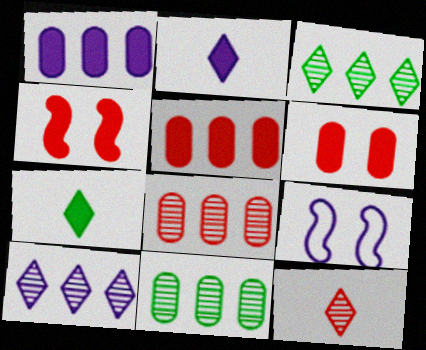[[1, 4, 7], 
[7, 8, 9]]